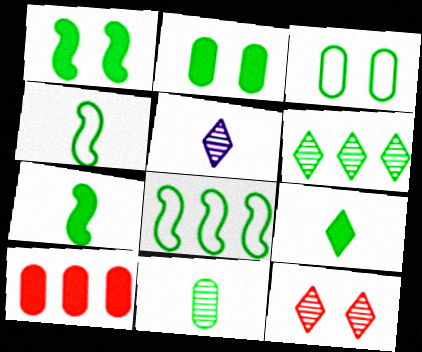[[2, 4, 6], 
[3, 6, 7], 
[4, 9, 11], 
[5, 6, 12]]